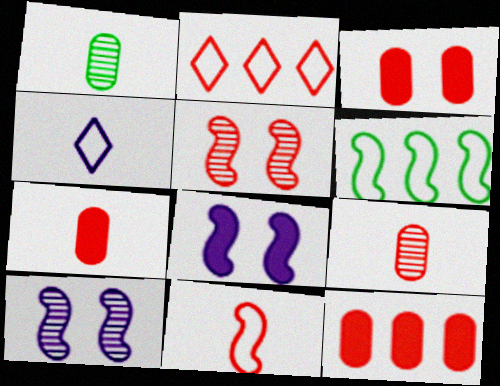[[1, 2, 8], 
[2, 5, 7], 
[3, 7, 12]]